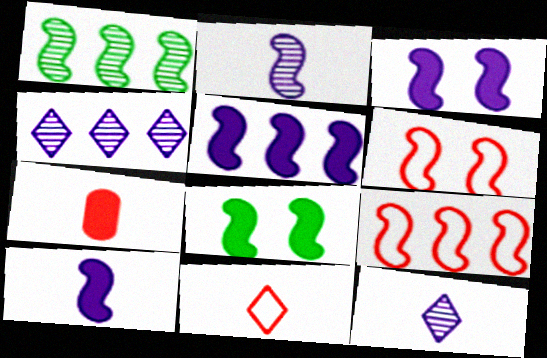[[1, 5, 9], 
[1, 6, 10], 
[2, 8, 9], 
[3, 5, 10]]